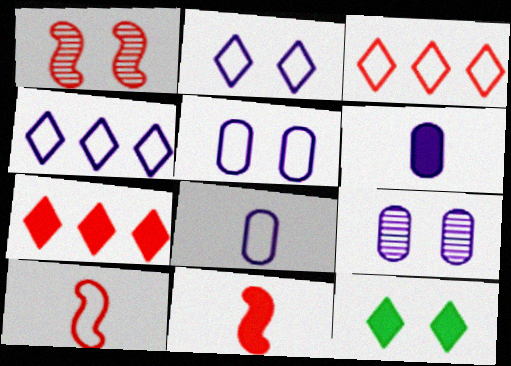[[1, 5, 12]]